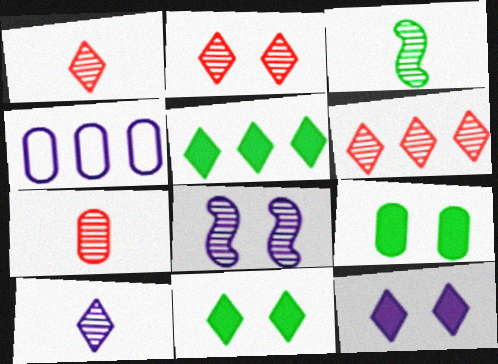[[1, 2, 6], 
[3, 7, 10], 
[4, 7, 9]]